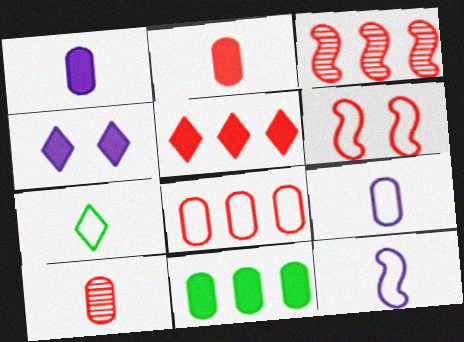[[3, 5, 8], 
[5, 6, 10]]